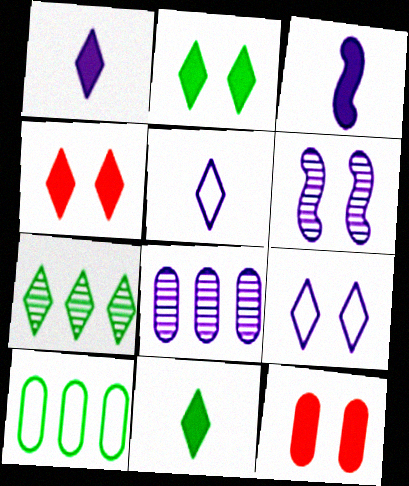[[3, 8, 9], 
[4, 5, 7]]